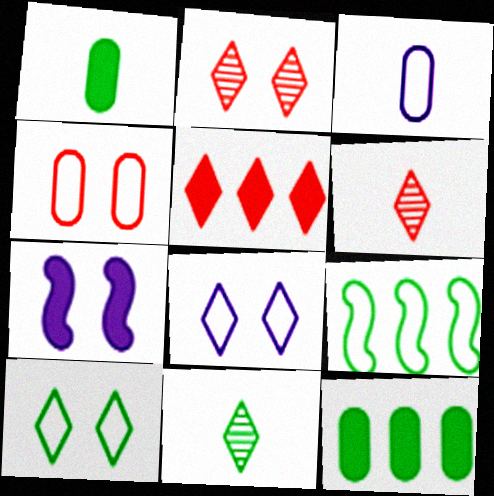[[1, 5, 7], 
[5, 8, 11]]